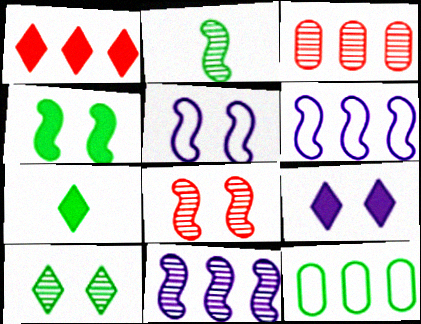[[1, 7, 9], 
[1, 11, 12], 
[2, 8, 11], 
[3, 5, 7], 
[4, 5, 8]]